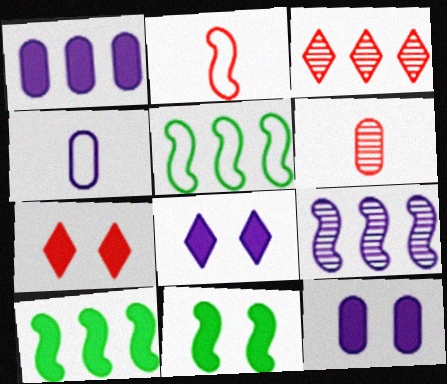[[1, 3, 5], 
[2, 9, 11], 
[3, 4, 11], 
[4, 8, 9], 
[5, 6, 8], 
[7, 11, 12]]